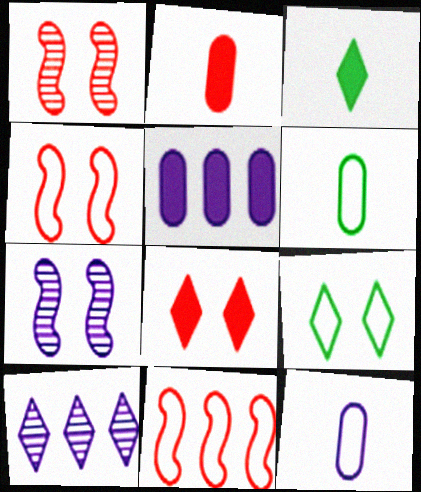[[9, 11, 12]]